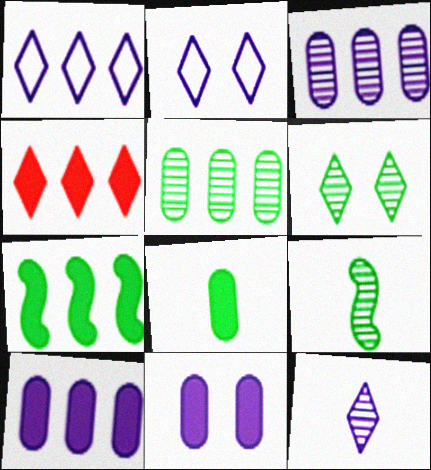[[4, 7, 10], 
[5, 6, 9]]